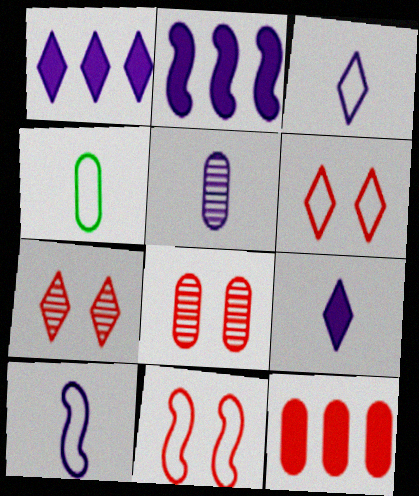[[2, 4, 7], 
[5, 9, 10]]